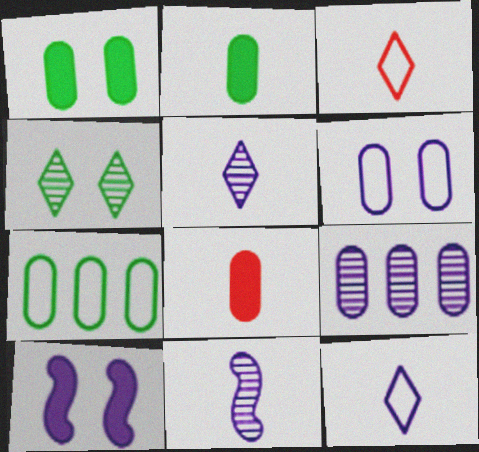[[2, 3, 11], 
[9, 10, 12]]